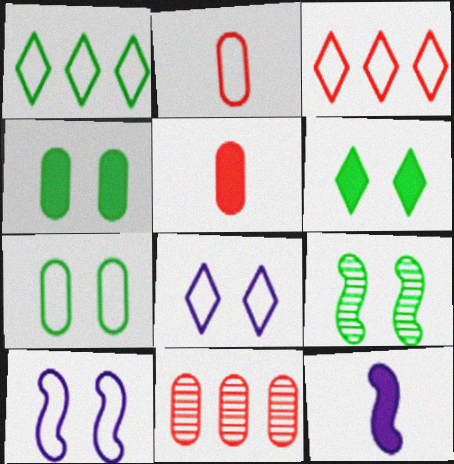[[1, 2, 10], 
[6, 7, 9]]